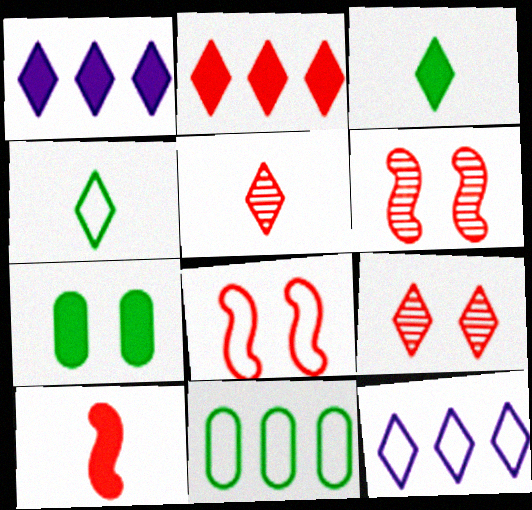[[1, 4, 9], 
[1, 7, 10], 
[3, 9, 12]]